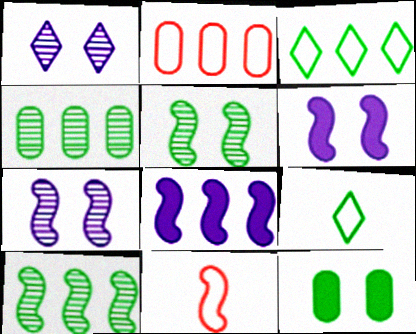[[5, 8, 11], 
[6, 10, 11], 
[9, 10, 12]]